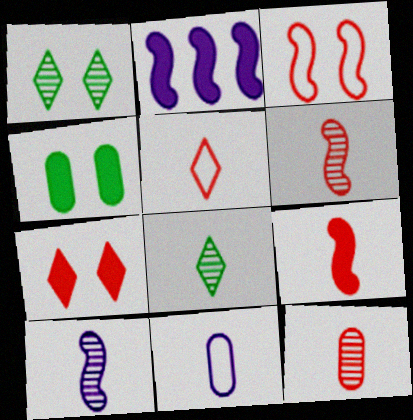[[5, 9, 12], 
[8, 9, 11], 
[8, 10, 12]]